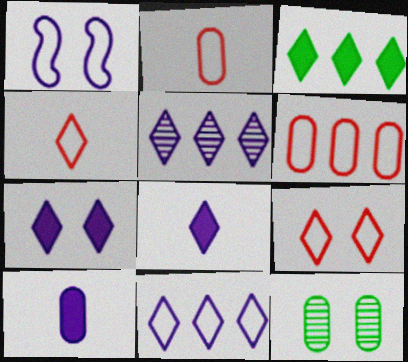[[1, 5, 10], 
[6, 10, 12]]